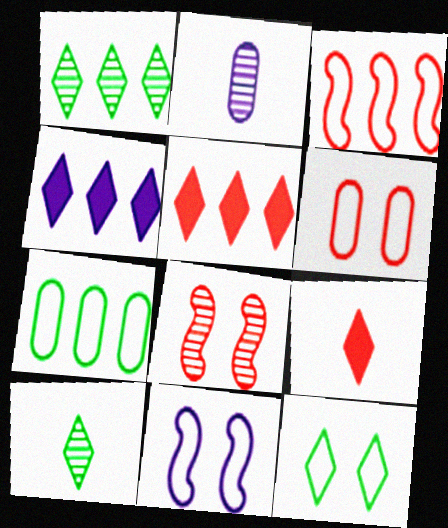[[1, 2, 8], 
[2, 4, 11], 
[6, 11, 12]]